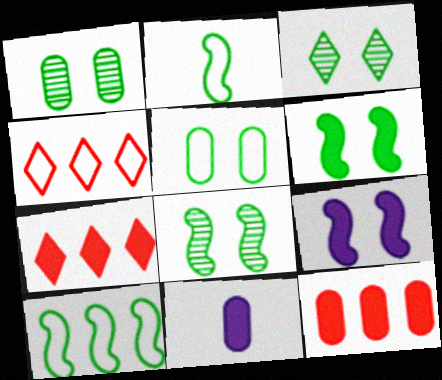[[1, 3, 8], 
[3, 5, 6], 
[4, 8, 11], 
[6, 7, 11]]